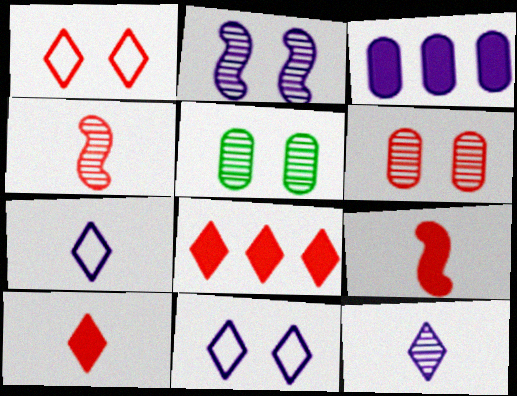[[2, 3, 7]]